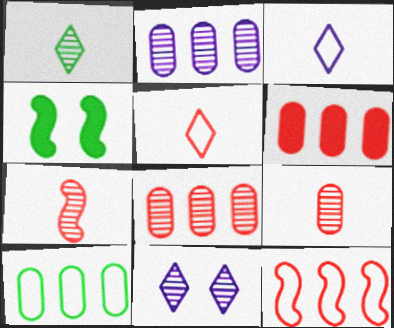[[1, 4, 10], 
[2, 4, 5], 
[2, 6, 10], 
[3, 4, 8]]